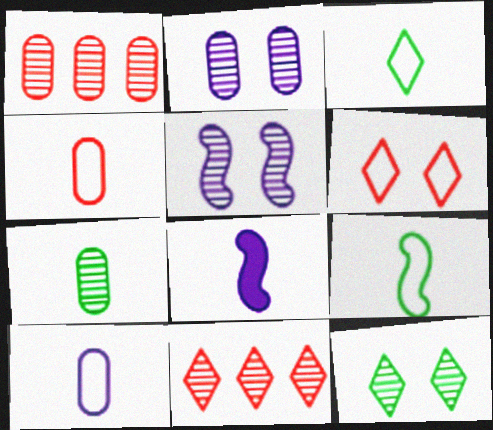[[1, 2, 7], 
[5, 7, 11]]